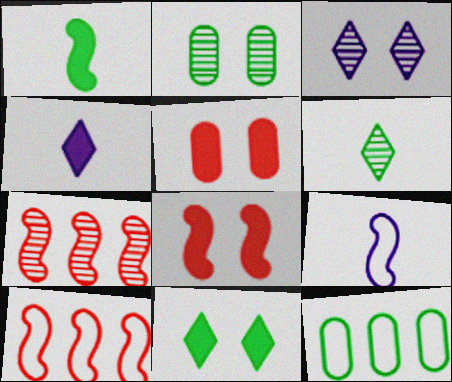[[2, 4, 10]]